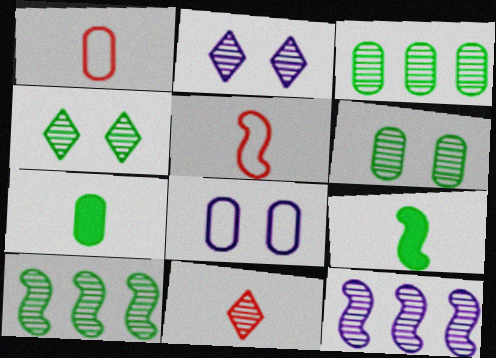[[6, 11, 12]]